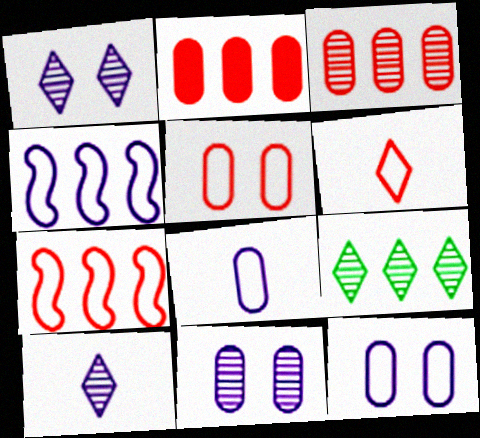[[2, 4, 9], 
[5, 6, 7]]